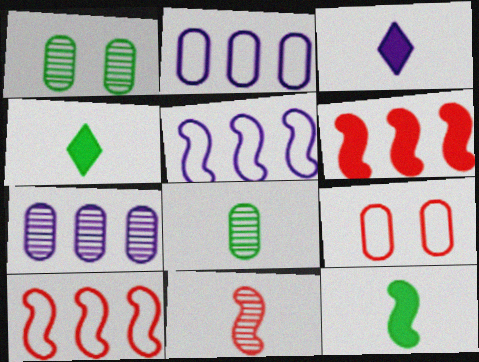[[1, 3, 10]]